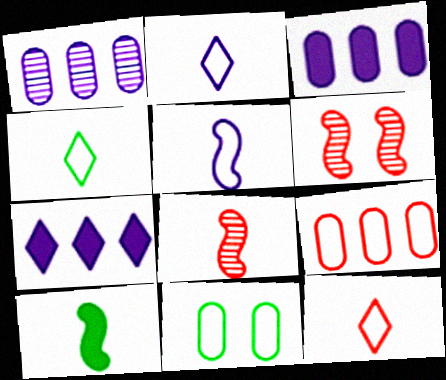[[2, 4, 12], 
[3, 4, 6], 
[5, 8, 10], 
[7, 8, 11]]